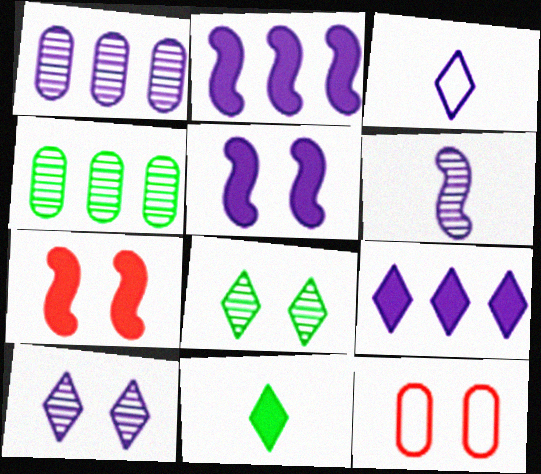[[1, 3, 5], 
[1, 6, 10], 
[3, 4, 7], 
[3, 9, 10], 
[5, 8, 12]]